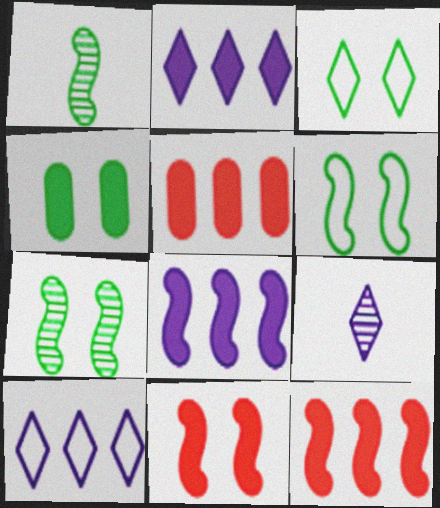[[3, 4, 7], 
[5, 6, 9]]